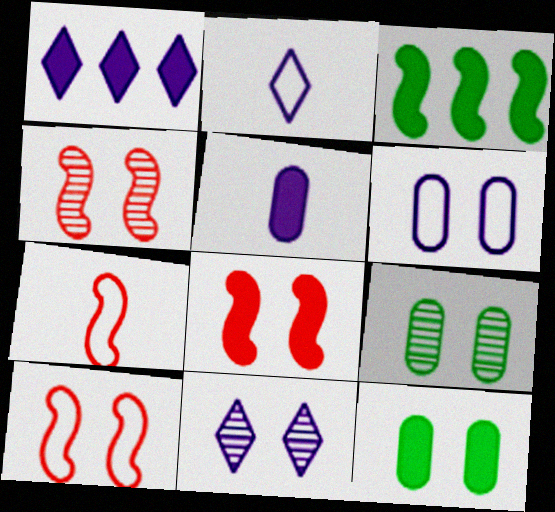[[1, 2, 11], 
[1, 7, 9], 
[4, 8, 10], 
[4, 9, 11], 
[10, 11, 12]]